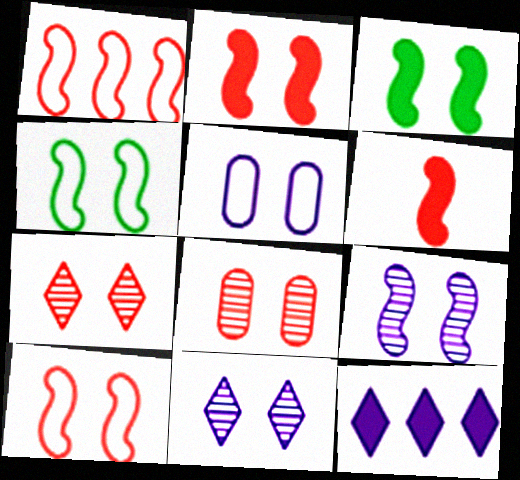[[2, 4, 9], 
[3, 5, 7], 
[3, 9, 10]]